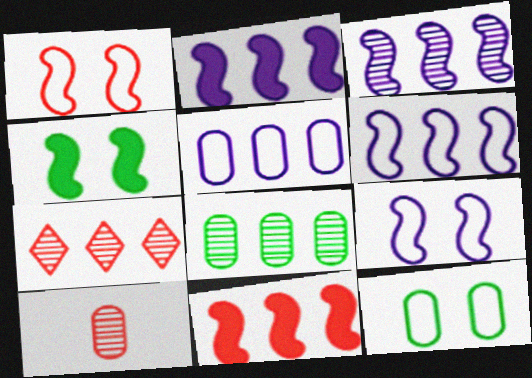[[2, 3, 6], 
[3, 7, 8]]